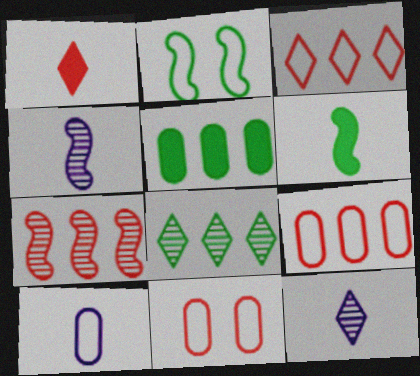[[1, 7, 11], 
[2, 3, 10]]